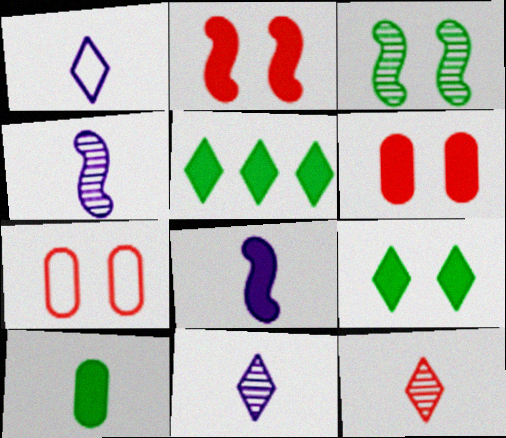[[4, 5, 7], 
[5, 6, 8]]